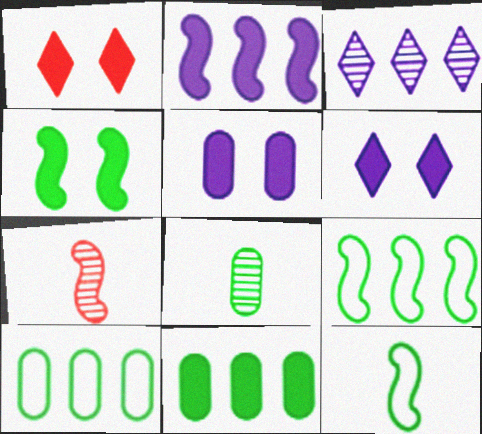[[1, 4, 5], 
[6, 7, 10]]